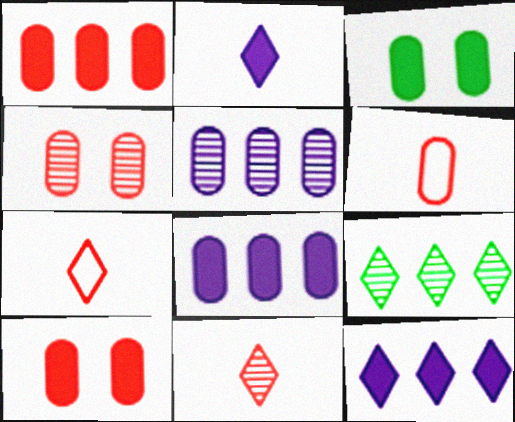[[1, 4, 6], 
[3, 5, 6]]